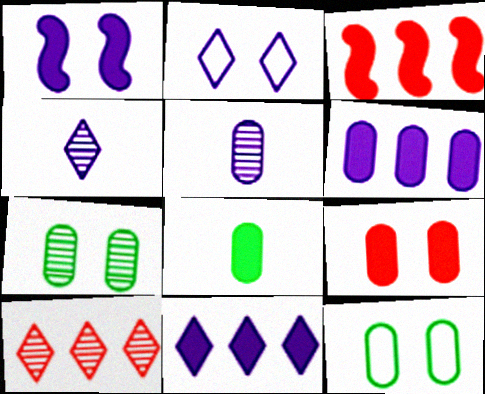[[2, 4, 11], 
[3, 4, 12], 
[6, 8, 9]]